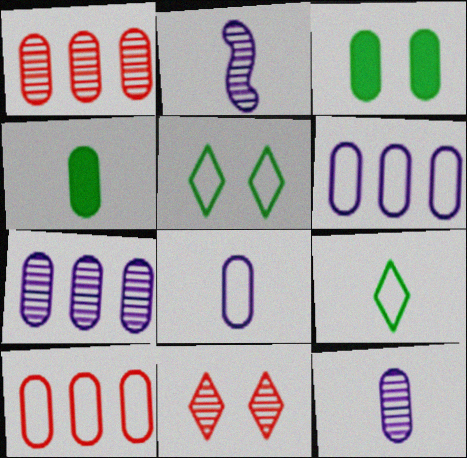[[1, 3, 8], 
[3, 10, 12]]